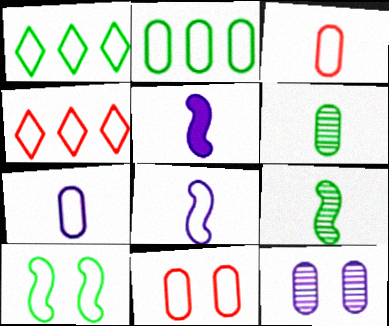[[1, 8, 11], 
[2, 7, 11], 
[4, 7, 10]]